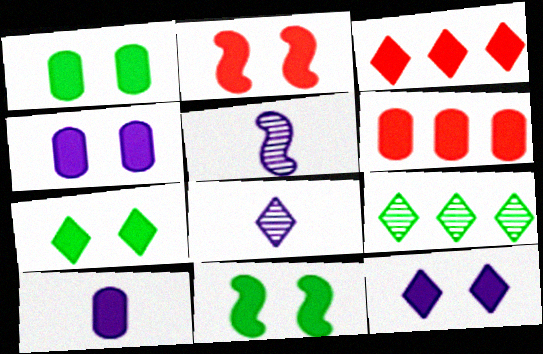[[1, 2, 12], 
[1, 6, 10], 
[1, 7, 11], 
[2, 4, 7], 
[3, 10, 11]]